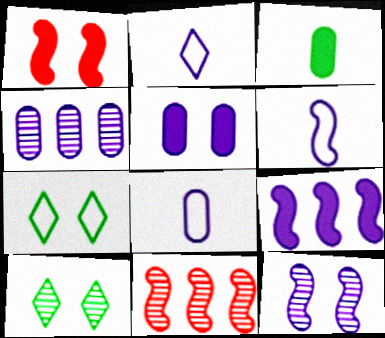[[2, 6, 8], 
[4, 5, 8], 
[6, 9, 12]]